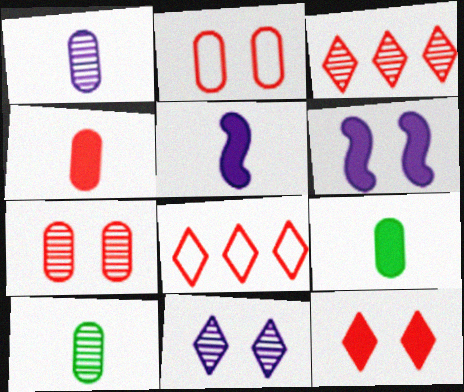[[6, 8, 10]]